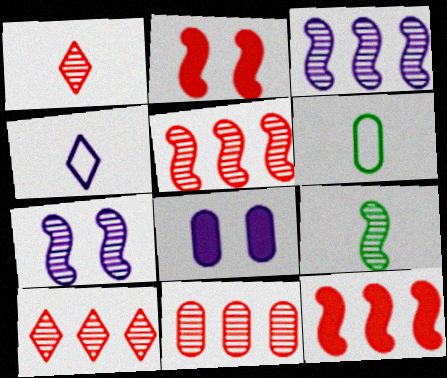[[3, 4, 8], 
[5, 7, 9], 
[5, 10, 11], 
[6, 8, 11]]